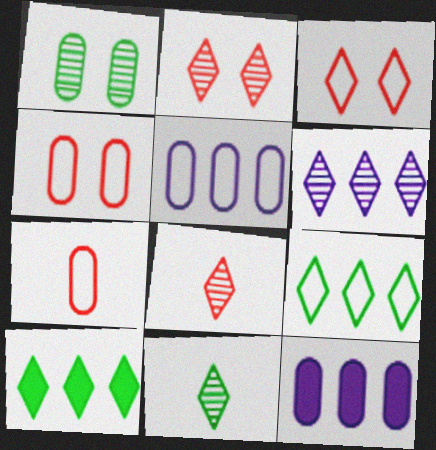[[1, 7, 12], 
[2, 6, 11]]